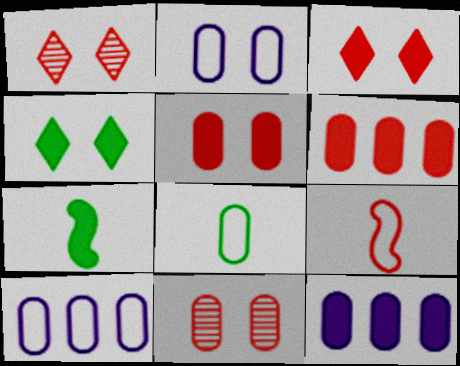[[1, 6, 9], 
[1, 7, 10], 
[3, 7, 12], 
[8, 11, 12]]